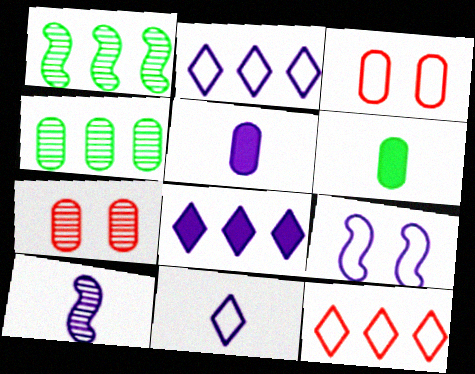[[3, 4, 5], 
[5, 10, 11]]